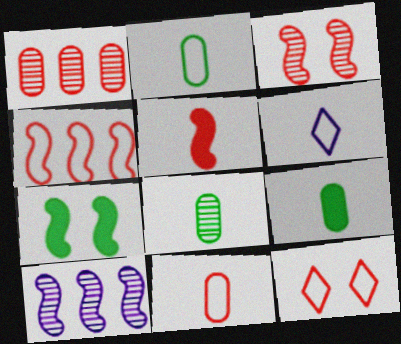[[1, 5, 12], 
[1, 6, 7], 
[2, 8, 9], 
[3, 4, 5], 
[4, 11, 12], 
[5, 6, 8], 
[9, 10, 12]]